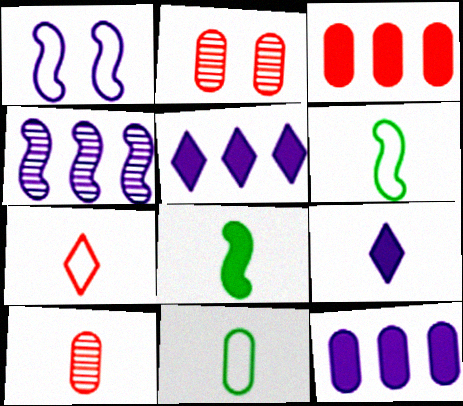[[2, 5, 6], 
[2, 11, 12], 
[6, 9, 10]]